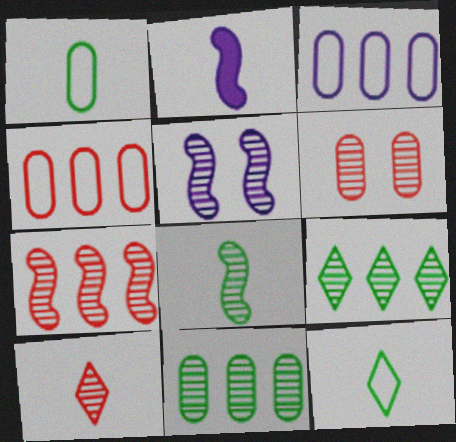[[1, 2, 10], 
[5, 7, 8], 
[5, 10, 11], 
[6, 7, 10]]